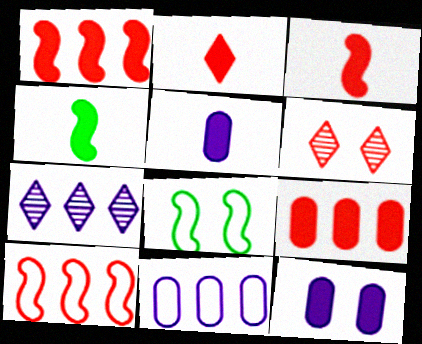[[2, 4, 5], 
[4, 6, 11], 
[6, 8, 12]]